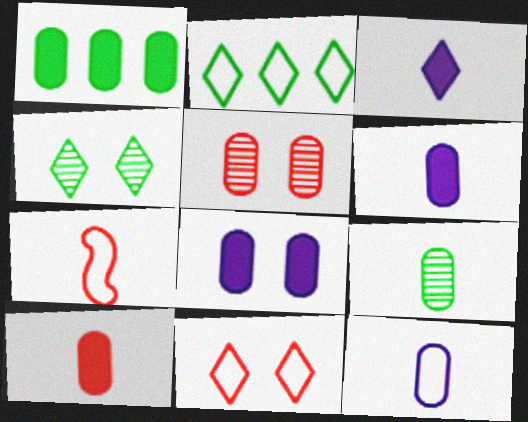[[1, 5, 12], 
[1, 8, 10], 
[3, 7, 9], 
[9, 10, 12]]